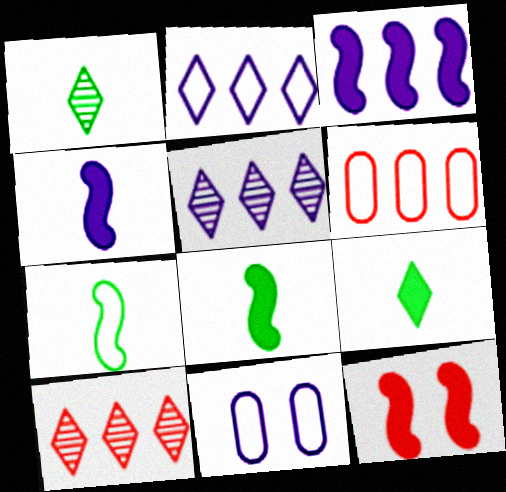[[3, 8, 12], 
[4, 5, 11], 
[8, 10, 11]]